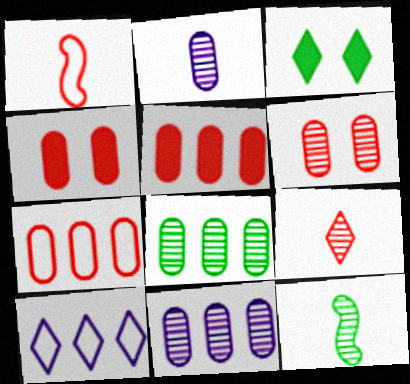[[1, 3, 11], 
[2, 6, 8], 
[2, 9, 12], 
[3, 9, 10], 
[4, 10, 12]]